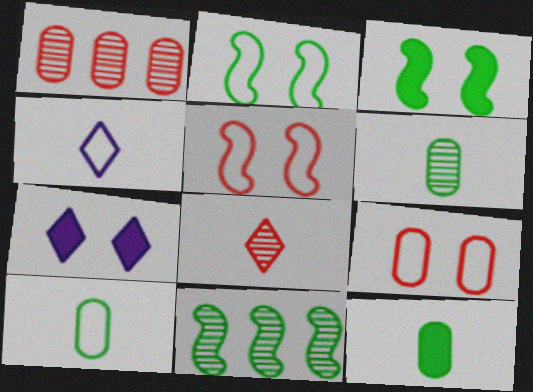[[1, 3, 4], 
[6, 10, 12]]